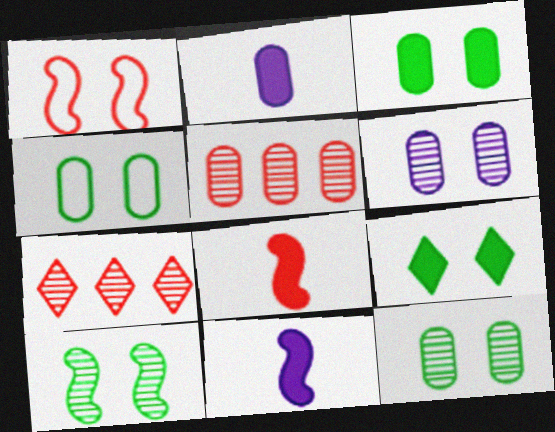[[1, 6, 9], 
[2, 4, 5], 
[3, 4, 12], 
[4, 7, 11], 
[4, 9, 10]]